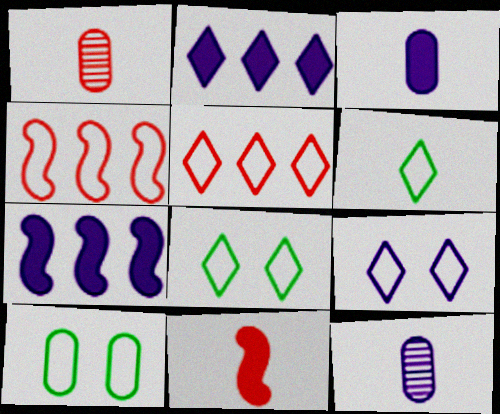[[1, 7, 8], 
[5, 6, 9], 
[6, 11, 12], 
[7, 9, 12]]